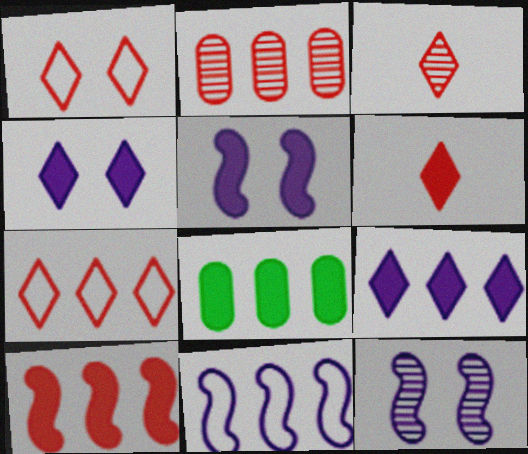[[2, 7, 10], 
[5, 6, 8], 
[8, 9, 10]]